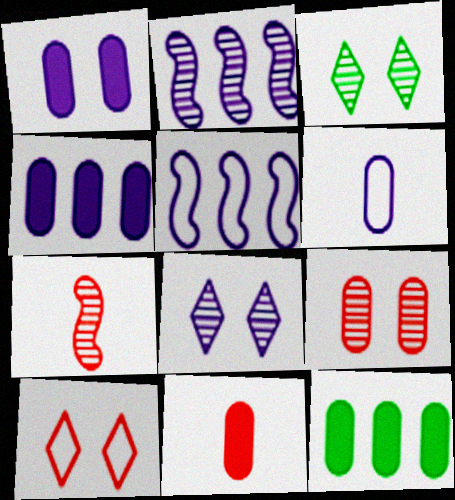[[1, 11, 12], 
[3, 5, 11], 
[6, 9, 12]]